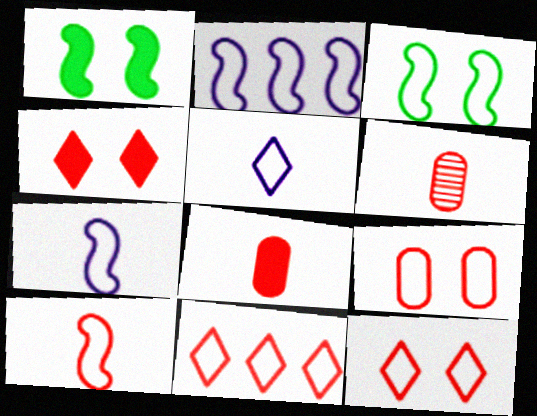[[2, 3, 10], 
[9, 10, 11]]